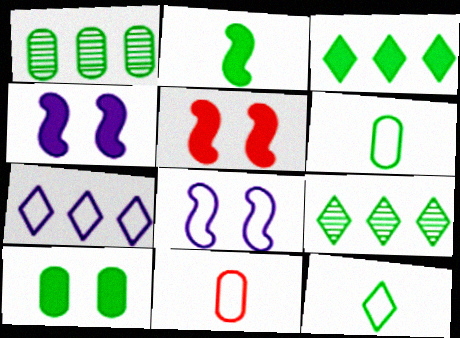[[1, 6, 10], 
[2, 3, 10], 
[4, 9, 11]]